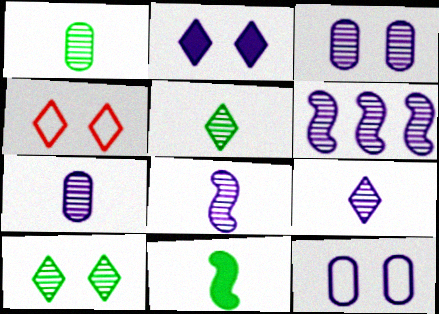[[2, 4, 10], 
[3, 6, 9], 
[7, 8, 9]]